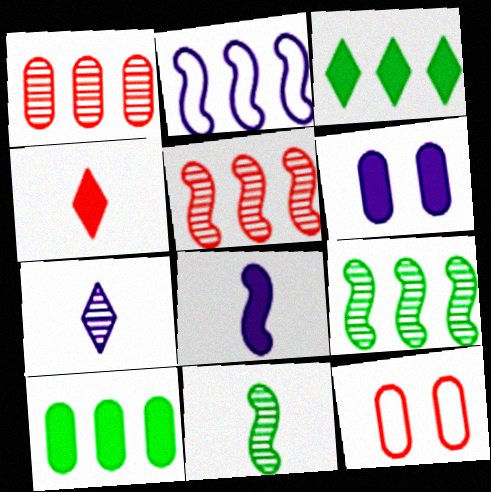[[1, 2, 3], 
[2, 6, 7], 
[4, 5, 12]]